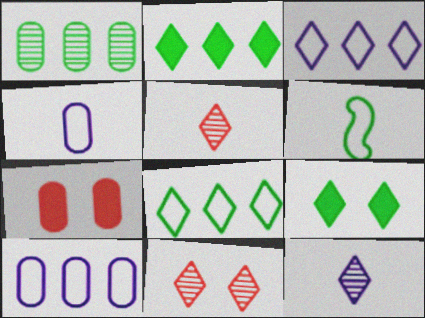[[1, 4, 7], 
[1, 6, 9], 
[3, 5, 9]]